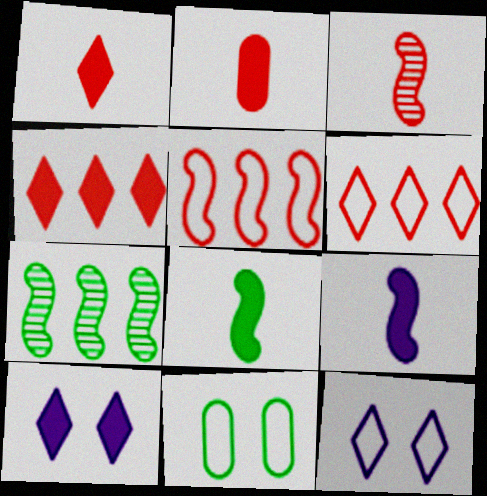[[2, 7, 12]]